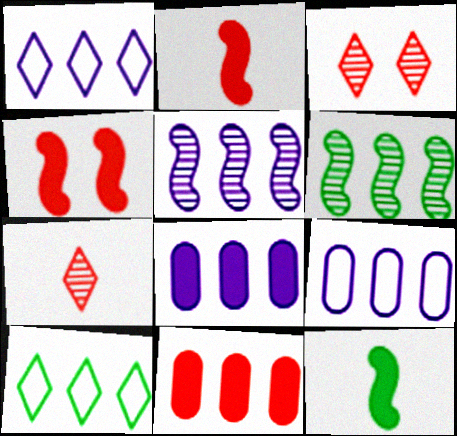[[1, 5, 8], 
[1, 6, 11], 
[3, 9, 12], 
[5, 10, 11]]